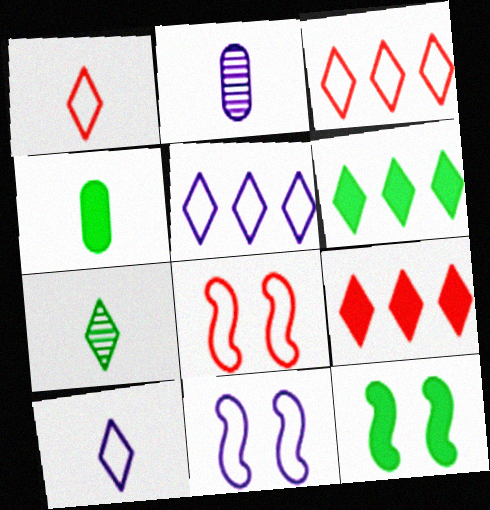[[2, 3, 12], 
[2, 6, 8], 
[4, 6, 12]]